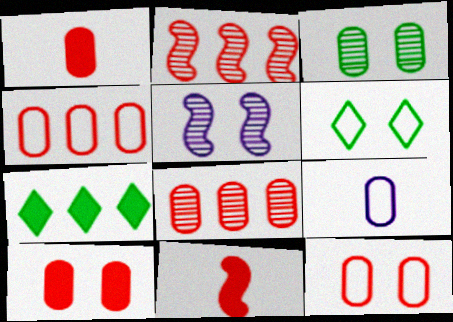[[1, 8, 12], 
[5, 6, 10]]